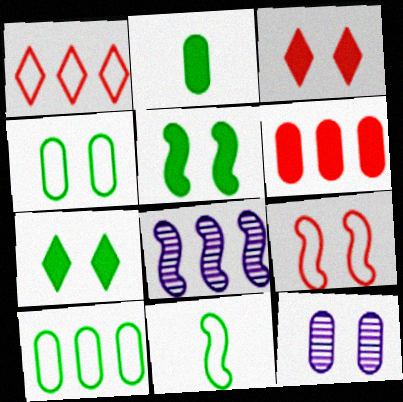[[7, 9, 12]]